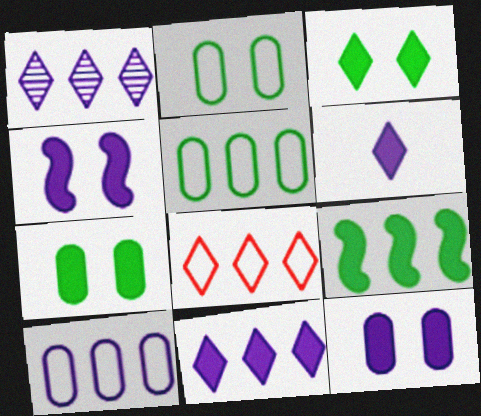[]